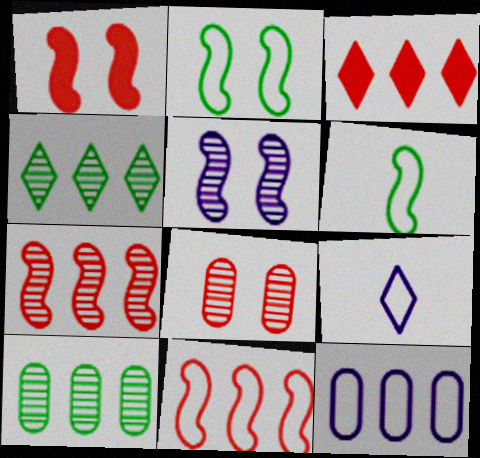[[1, 2, 5], 
[1, 9, 10]]